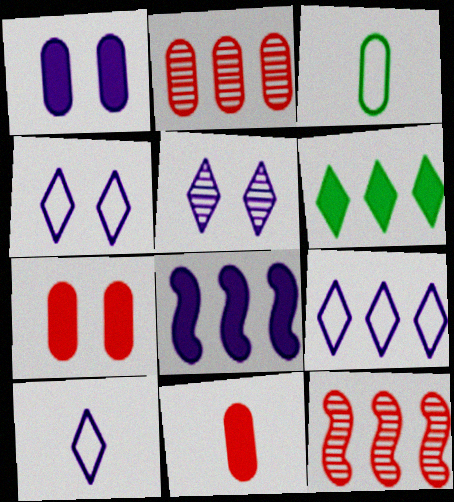[[1, 2, 3], 
[4, 9, 10]]